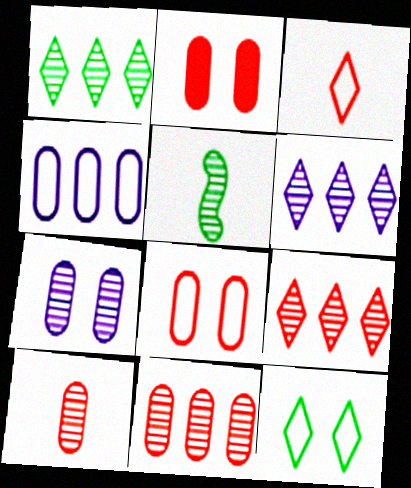[[1, 6, 9], 
[5, 7, 9]]